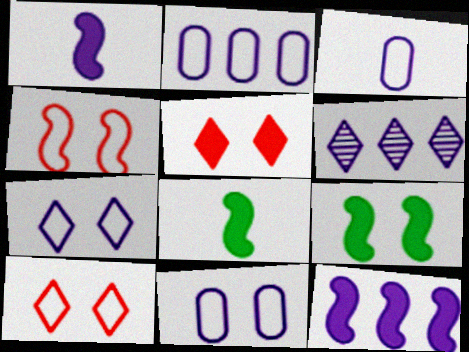[[1, 6, 11], 
[2, 3, 11], 
[2, 6, 12]]